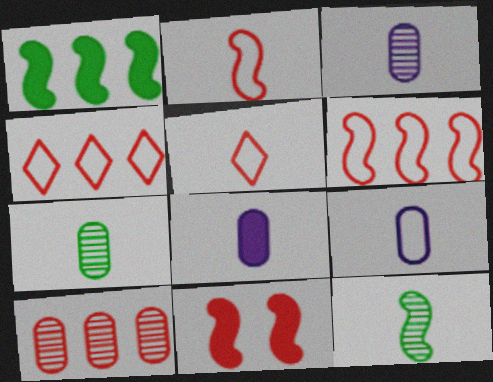[[3, 8, 9], 
[5, 8, 12], 
[5, 10, 11]]